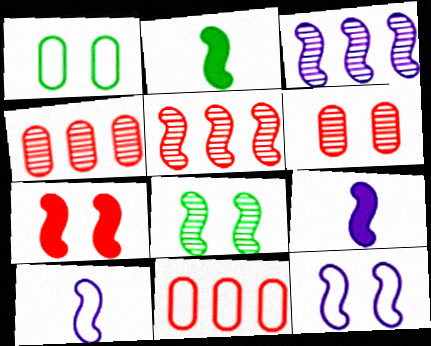[[2, 5, 12], 
[3, 9, 12], 
[7, 8, 12]]